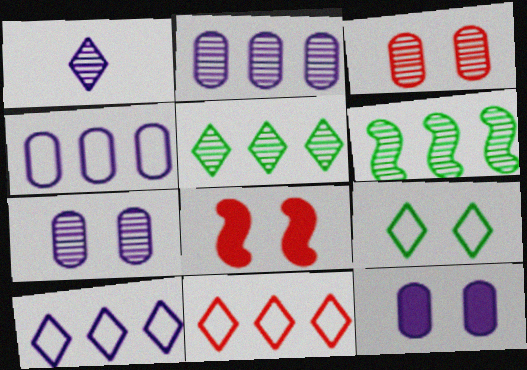[[1, 3, 6], 
[7, 8, 9]]